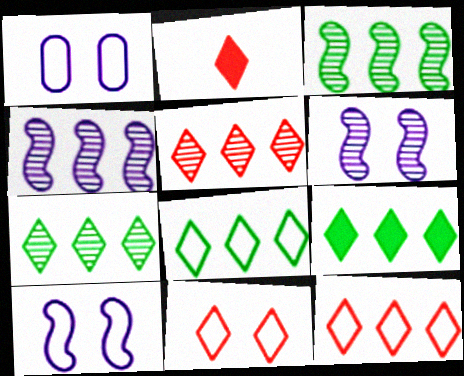[[1, 2, 3], 
[2, 5, 11], 
[7, 8, 9]]